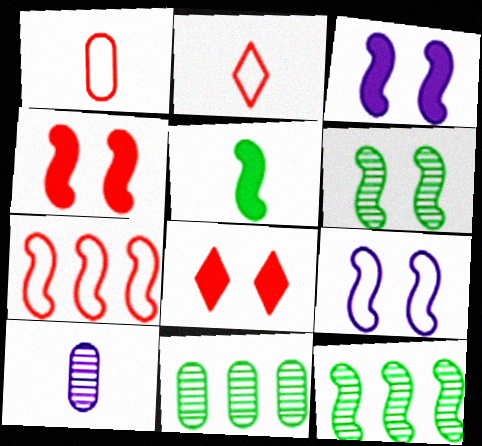[[2, 3, 11], 
[2, 5, 10], 
[4, 6, 9]]